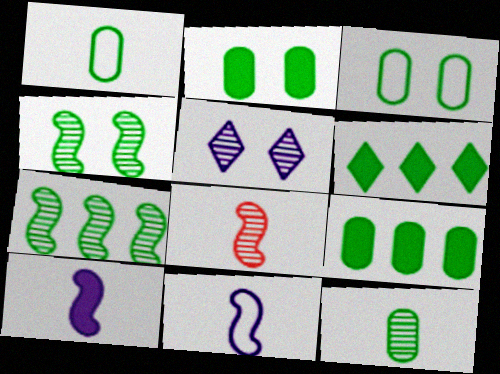[[1, 4, 6], 
[3, 9, 12]]